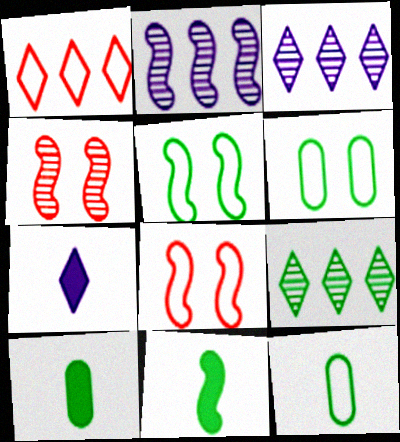[[2, 8, 11], 
[3, 8, 10], 
[5, 9, 10], 
[6, 9, 11]]